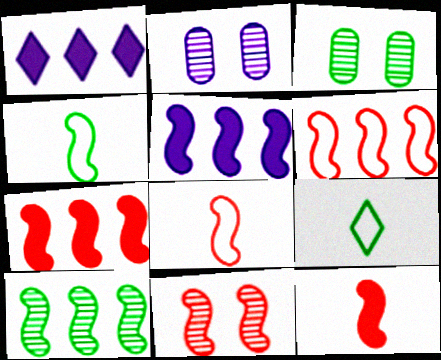[[1, 3, 8], 
[2, 7, 9], 
[4, 5, 11], 
[5, 6, 10], 
[6, 11, 12], 
[7, 8, 11]]